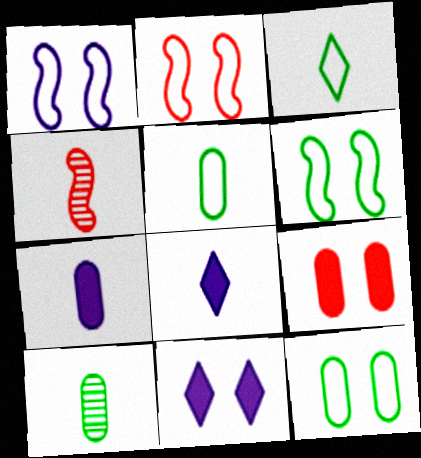[[1, 2, 6], 
[3, 4, 7], 
[4, 5, 8]]